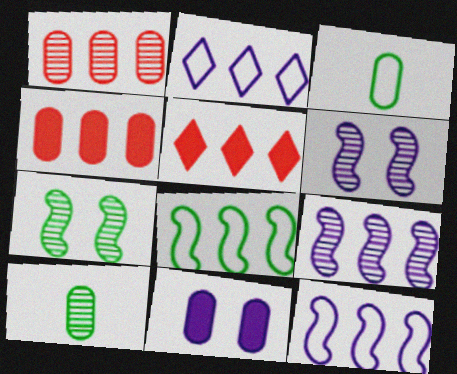[[1, 3, 11], 
[3, 5, 6]]